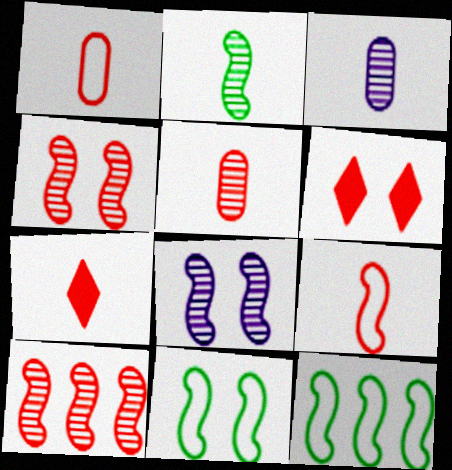[[1, 6, 10], 
[2, 8, 10], 
[3, 6, 12], 
[5, 7, 9]]